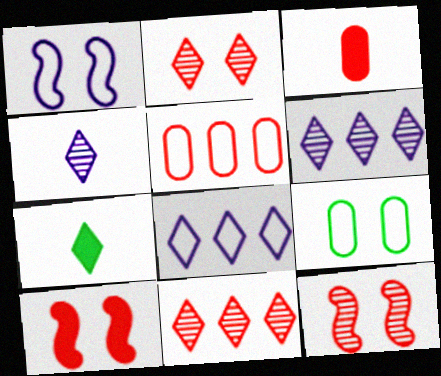[[2, 7, 8]]